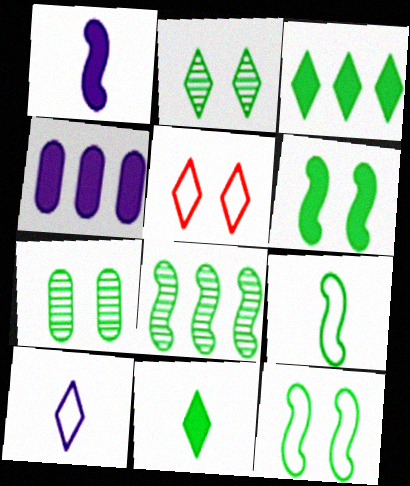[[3, 7, 9], 
[6, 8, 9]]